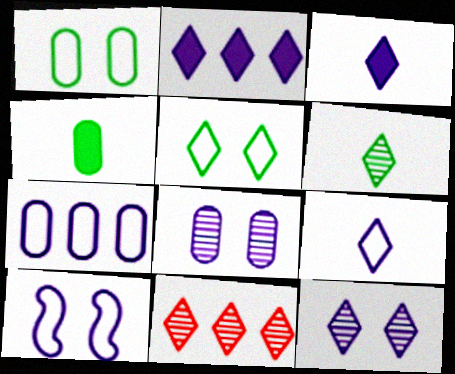[[2, 9, 12], 
[3, 5, 11], 
[4, 10, 11], 
[6, 11, 12], 
[7, 9, 10]]